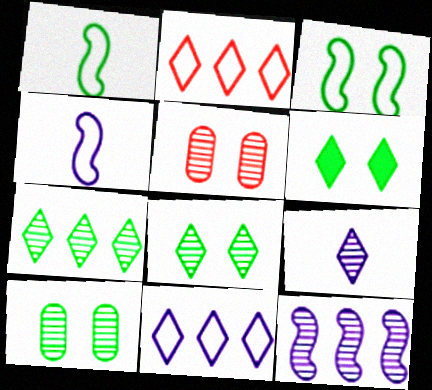[[2, 6, 9], 
[3, 6, 10]]